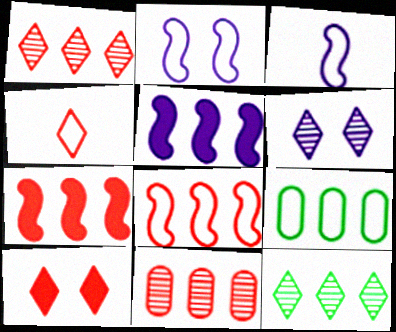[[1, 4, 10], 
[1, 5, 9], 
[2, 4, 9]]